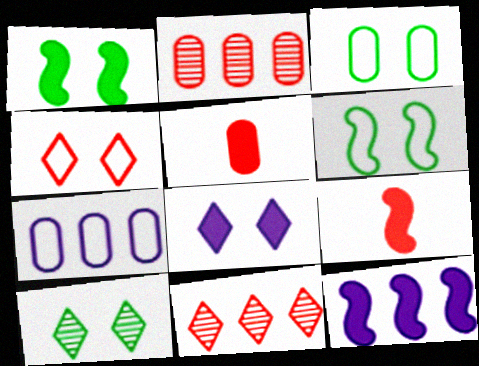[[1, 3, 10], 
[1, 9, 12], 
[2, 4, 9], 
[4, 8, 10], 
[7, 9, 10]]